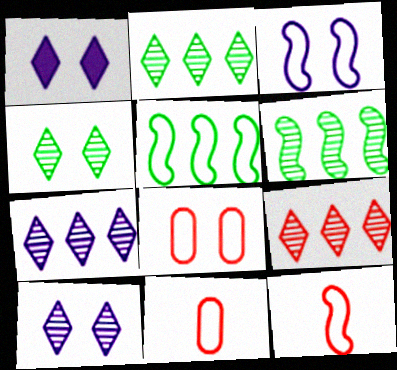[[1, 6, 11], 
[2, 7, 9], 
[3, 5, 12]]